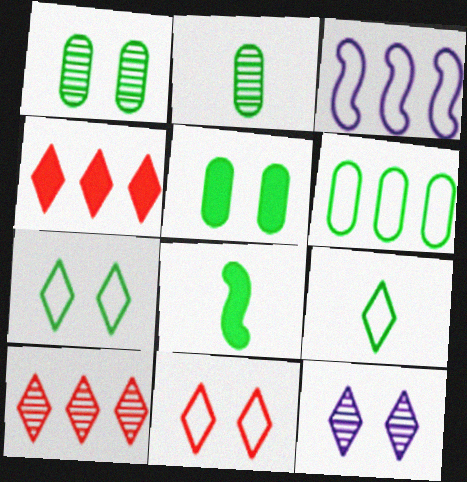[[2, 5, 6], 
[2, 8, 9], 
[4, 9, 12]]